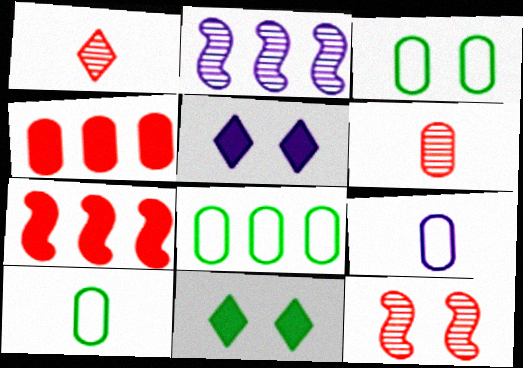[[2, 5, 9], 
[3, 5, 12], 
[3, 8, 10]]